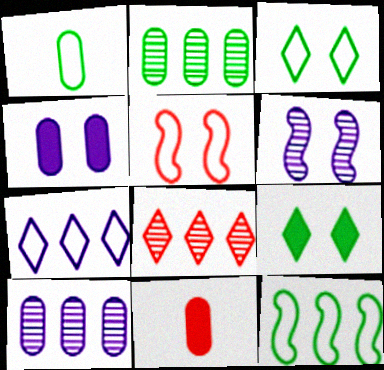[[1, 3, 12], 
[1, 5, 7], 
[5, 8, 11]]